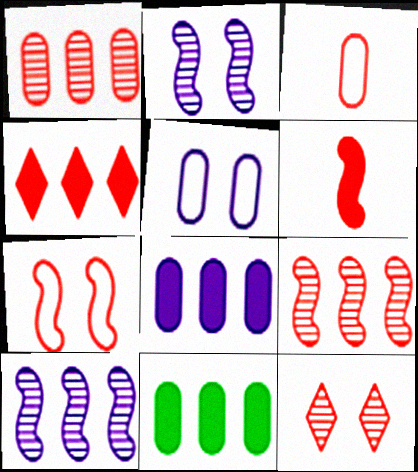[[6, 7, 9]]